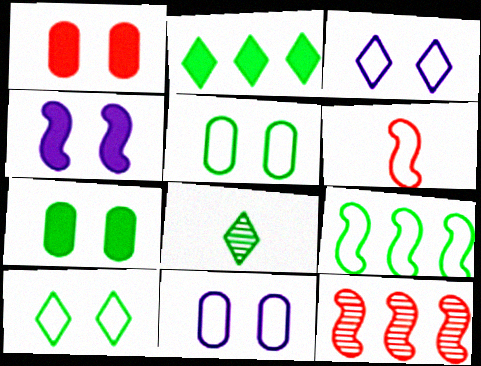[[2, 8, 10], 
[7, 8, 9]]